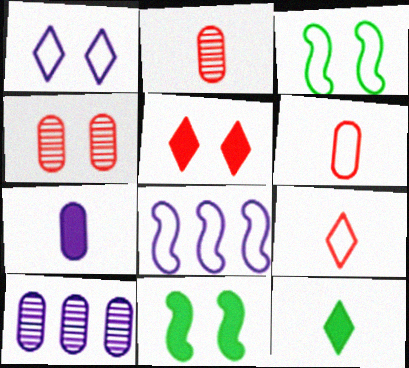[[1, 4, 11], 
[4, 8, 12], 
[9, 10, 11]]